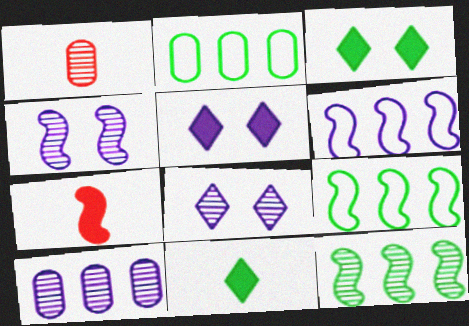[[1, 3, 6], 
[1, 5, 9], 
[1, 8, 12], 
[2, 7, 8], 
[4, 7, 9]]